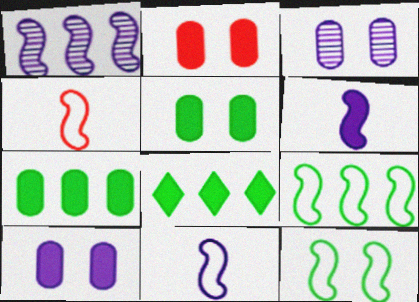[[2, 5, 10], 
[2, 6, 8], 
[3, 4, 8]]